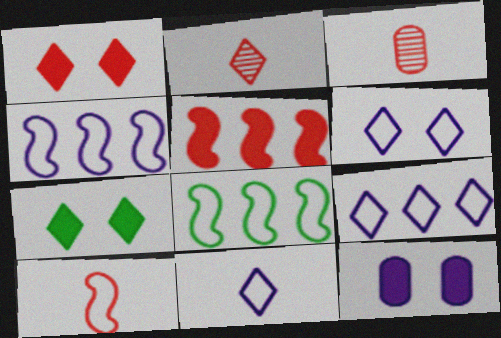[[2, 7, 9], 
[2, 8, 12], 
[3, 4, 7], 
[6, 9, 11]]